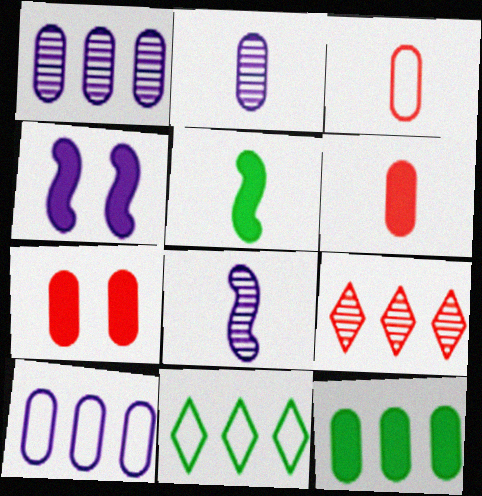[[7, 8, 11]]